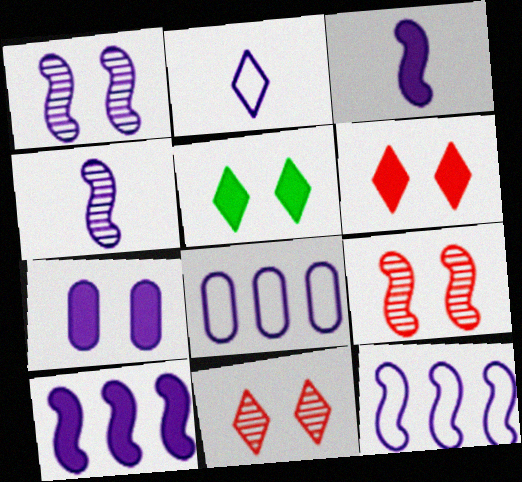[[1, 3, 12]]